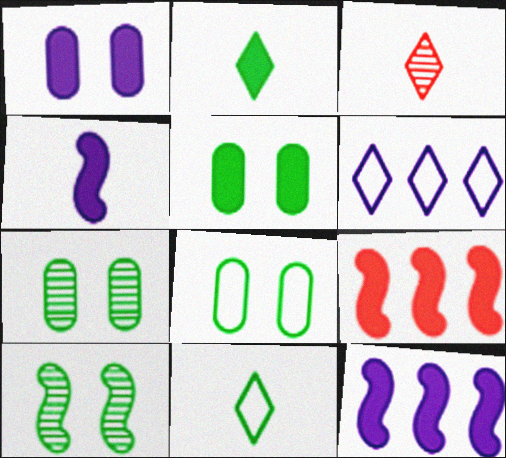[[1, 2, 9], 
[3, 8, 12], 
[5, 7, 8]]